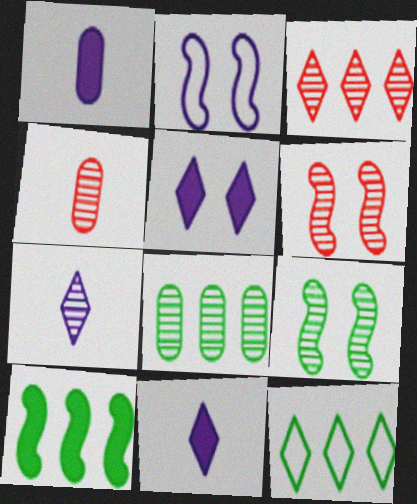[[1, 6, 12], 
[3, 4, 6], 
[6, 7, 8], 
[8, 10, 12]]